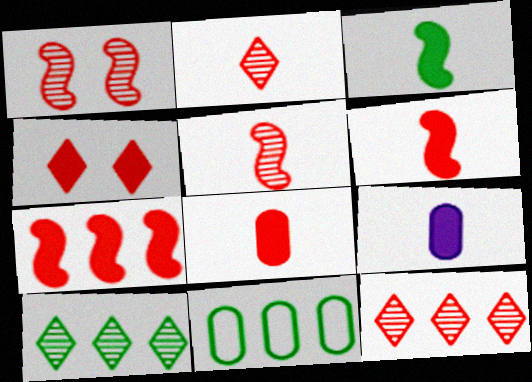[[4, 7, 8]]